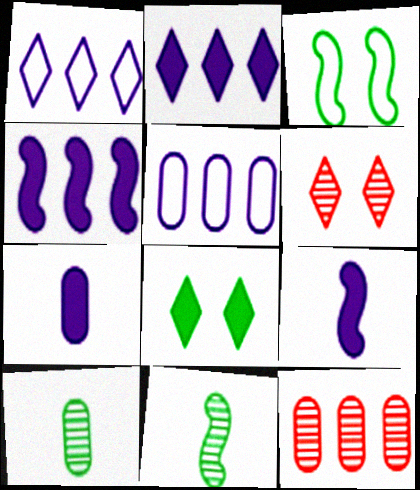[]